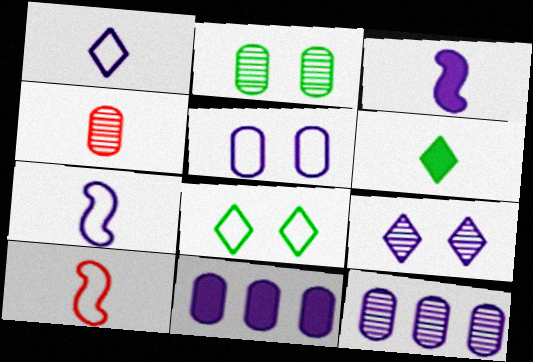[[2, 4, 12], 
[4, 6, 7], 
[7, 9, 11]]